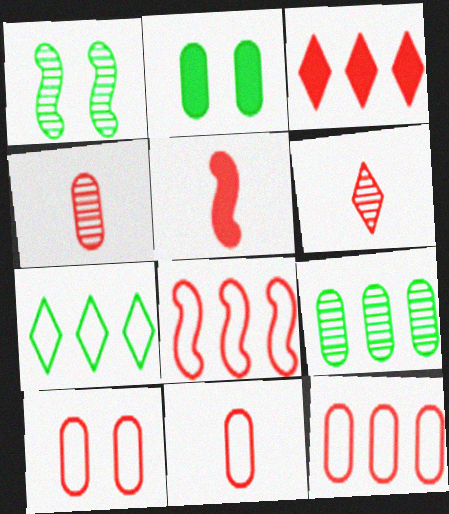[[5, 6, 11], 
[10, 11, 12]]